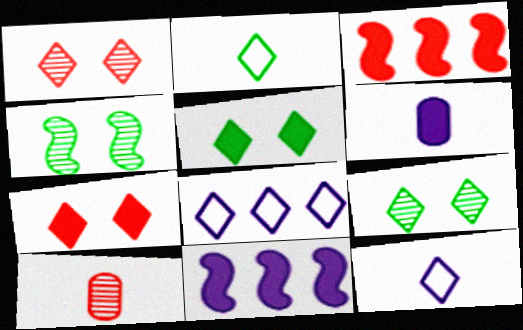[[3, 5, 6]]